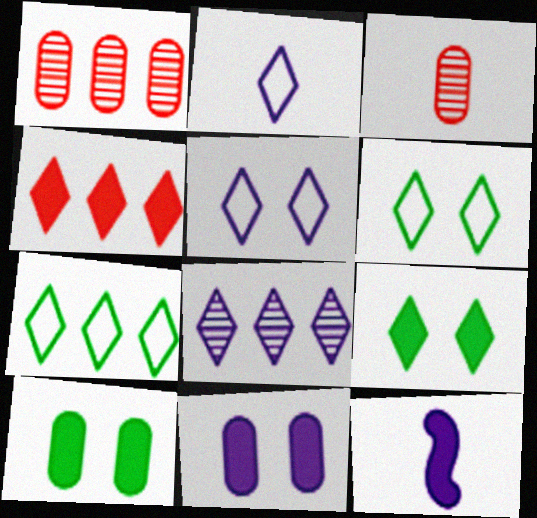[[1, 6, 12], 
[4, 7, 8], 
[4, 10, 12]]